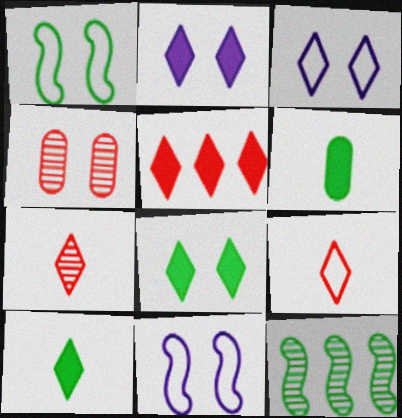[[1, 2, 4], 
[2, 5, 10], 
[4, 8, 11]]